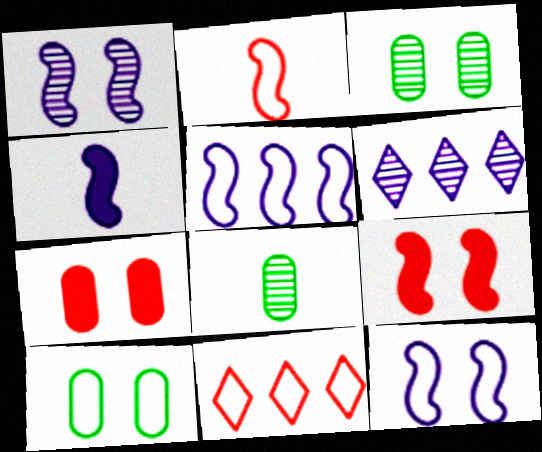[[1, 4, 5], 
[3, 4, 11]]